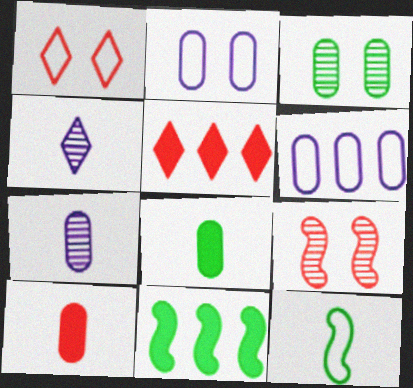[[1, 6, 12], 
[1, 7, 11], 
[3, 6, 10], 
[4, 10, 12]]